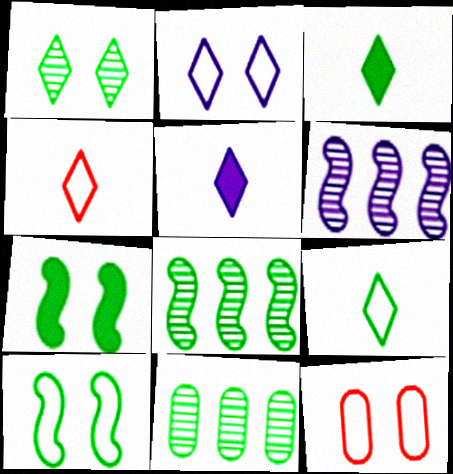[[2, 10, 12], 
[3, 6, 12], 
[3, 10, 11], 
[5, 8, 12], 
[7, 9, 11]]